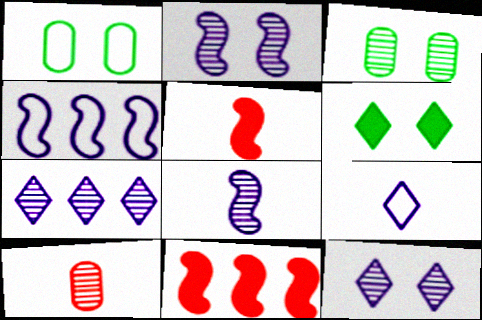[[1, 5, 7], 
[3, 9, 11], 
[4, 6, 10]]